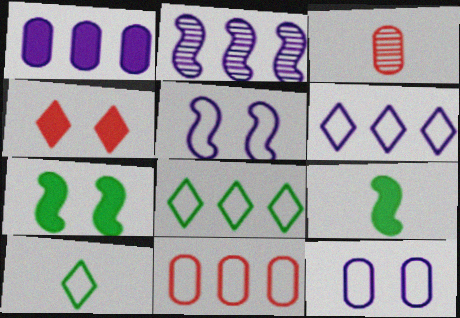[[1, 2, 6], 
[1, 4, 9], 
[3, 6, 7], 
[5, 10, 11]]